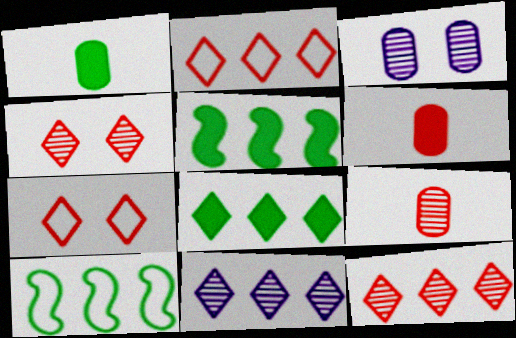[[2, 8, 11]]